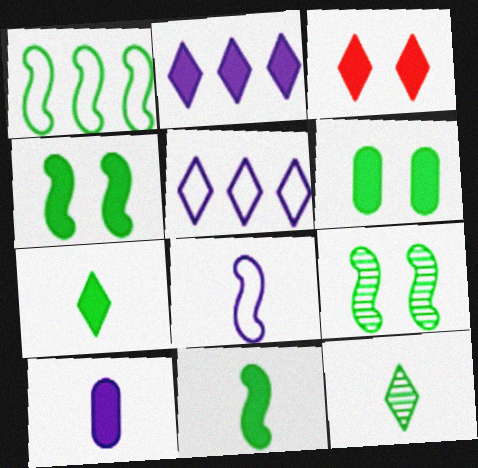[[1, 6, 12], 
[1, 9, 11], 
[2, 3, 7], 
[3, 5, 12]]